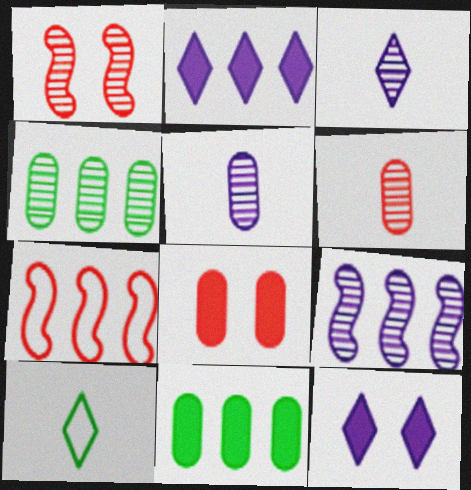[[1, 3, 4], 
[2, 4, 7], 
[8, 9, 10]]